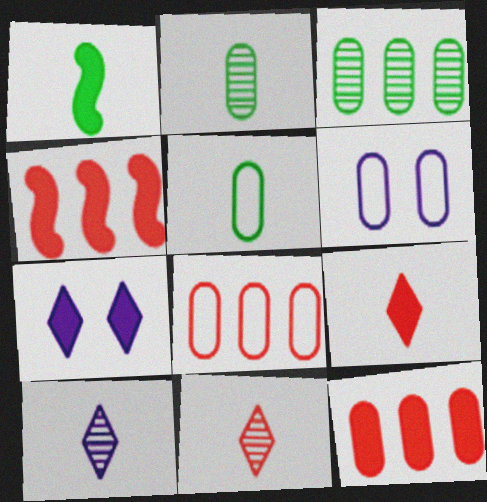[[1, 7, 12], 
[2, 6, 12], 
[5, 6, 8]]